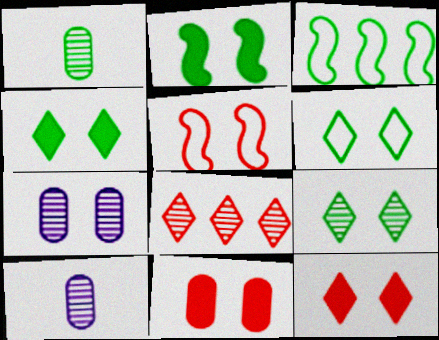[[1, 3, 4], 
[3, 10, 12], 
[4, 5, 7], 
[4, 6, 9]]